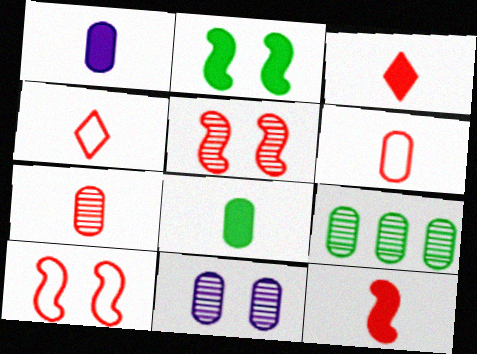[[4, 7, 12], 
[7, 9, 11]]